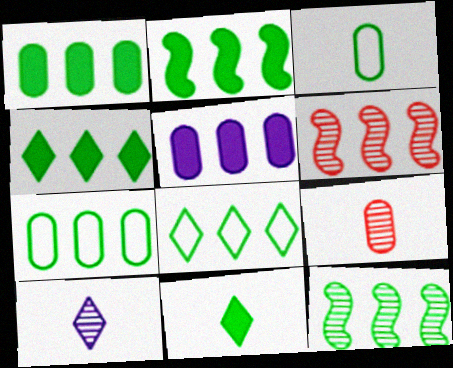[[1, 2, 4], 
[1, 8, 12], 
[4, 7, 12], 
[5, 6, 8]]